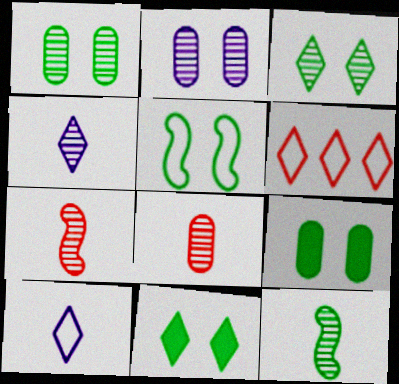[[1, 5, 11], 
[3, 5, 9], 
[4, 6, 11], 
[4, 8, 12]]